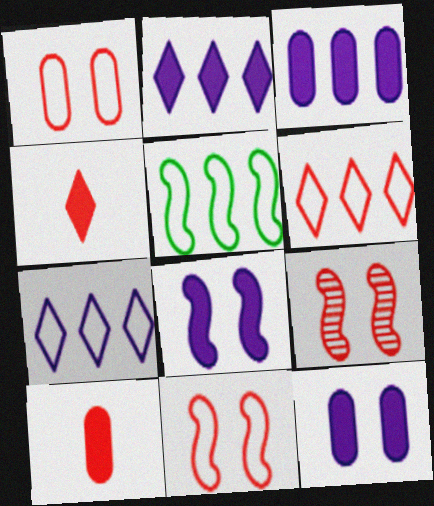[[6, 9, 10]]